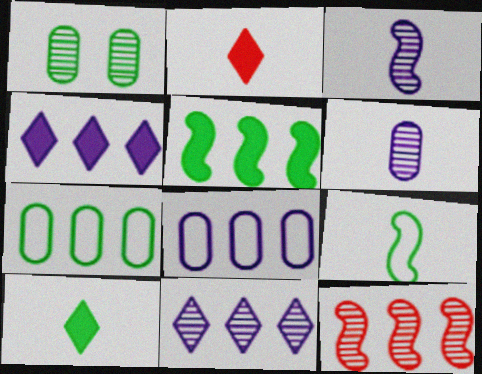[[2, 6, 9], 
[4, 7, 12]]